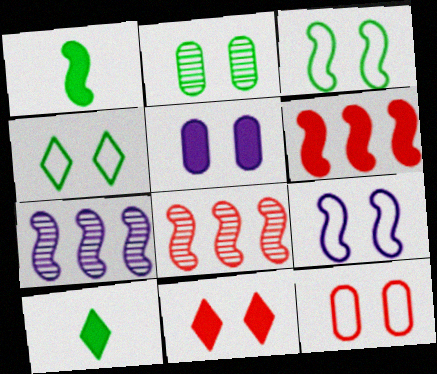[[1, 8, 9], 
[2, 5, 12], 
[2, 9, 11], 
[4, 9, 12], 
[5, 6, 10], 
[7, 10, 12]]